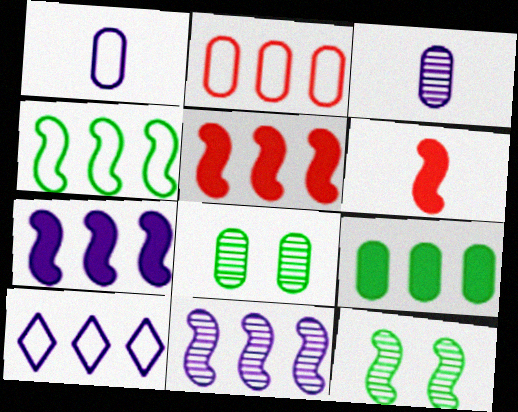[[2, 4, 10], 
[4, 5, 11], 
[6, 8, 10]]